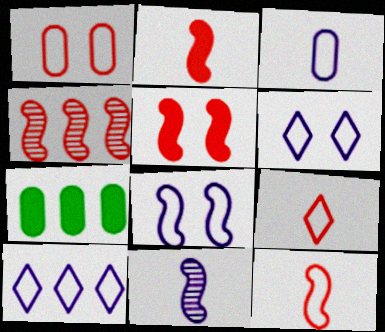[[3, 8, 10], 
[4, 5, 12], 
[4, 7, 10]]